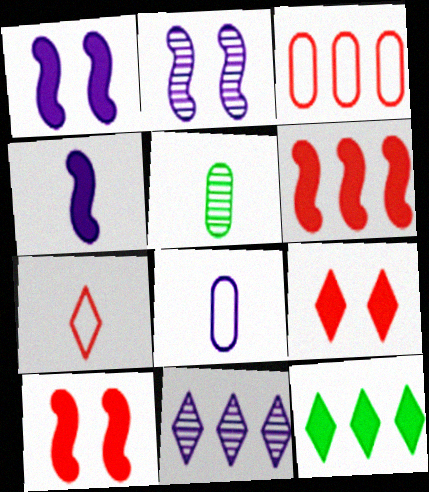[[1, 8, 11], 
[4, 5, 7]]